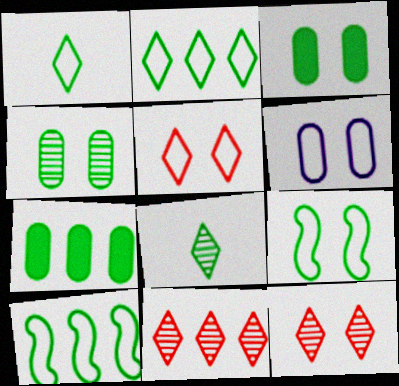[[3, 8, 10], 
[5, 6, 9], 
[7, 8, 9]]